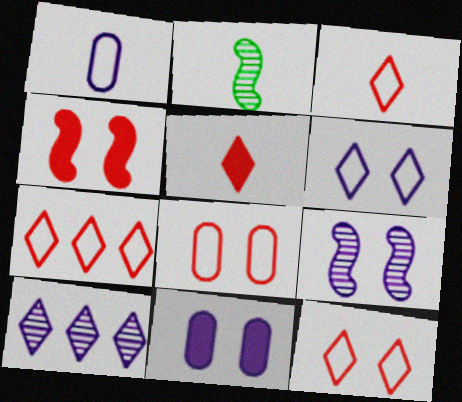[[1, 2, 5], 
[2, 7, 11], 
[3, 7, 12], 
[6, 9, 11]]